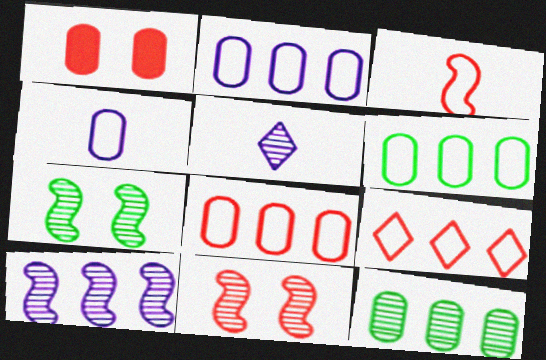[[1, 4, 12], 
[2, 6, 8], 
[5, 11, 12]]